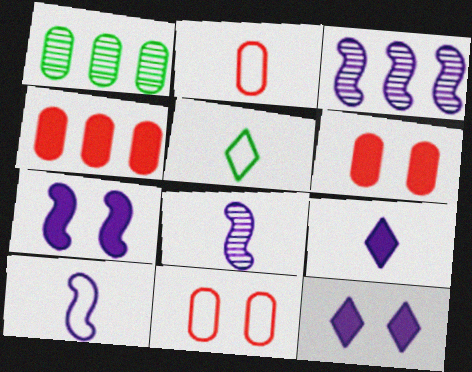[[2, 5, 10], 
[3, 5, 6], 
[3, 7, 10]]